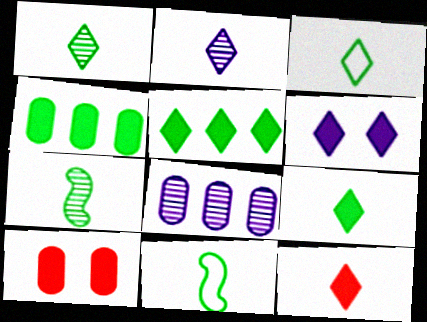[[1, 3, 9], 
[2, 3, 12], 
[5, 6, 12]]